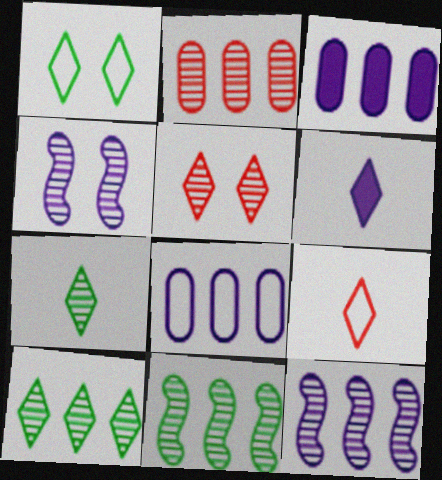[[2, 4, 7], 
[2, 10, 12], 
[4, 6, 8], 
[6, 7, 9]]